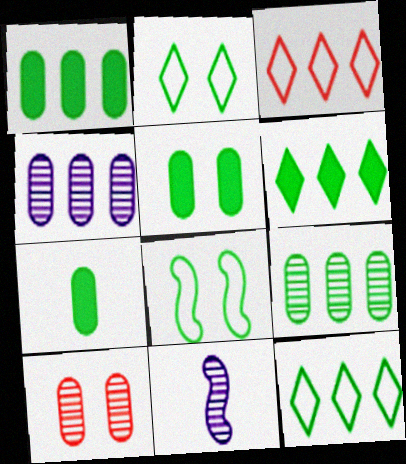[[1, 5, 7], 
[3, 5, 11]]